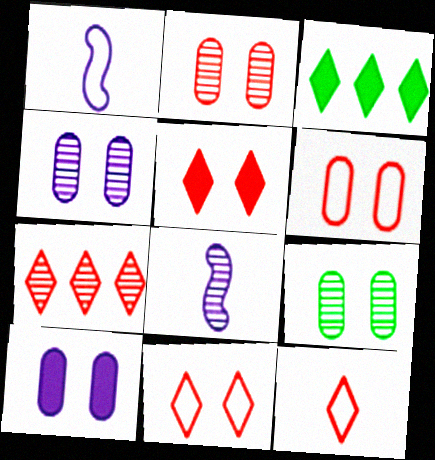[[1, 2, 3], 
[2, 4, 9], 
[3, 6, 8], 
[5, 7, 12], 
[6, 9, 10], 
[7, 8, 9]]